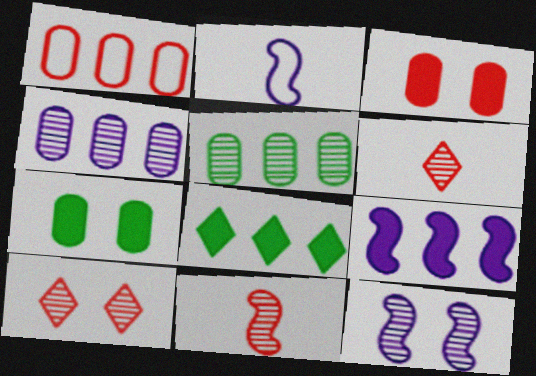[[2, 9, 12], 
[5, 6, 12]]